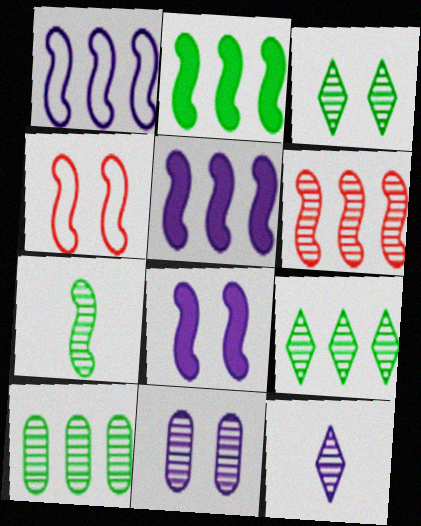[[1, 2, 6], 
[3, 7, 10], 
[4, 5, 7]]